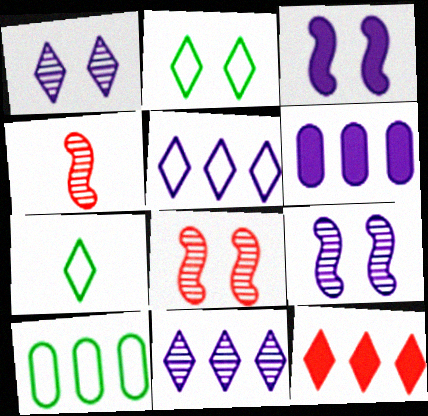[[1, 7, 12], 
[2, 4, 6], 
[6, 7, 8]]